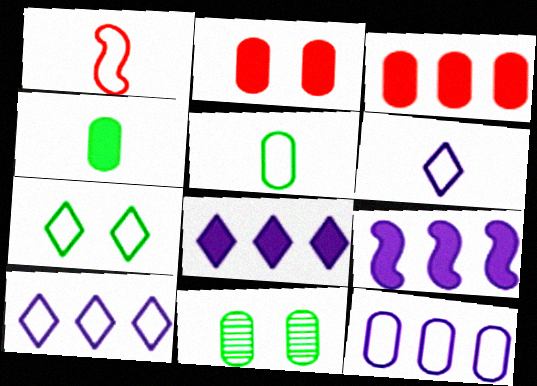[[1, 5, 6], 
[1, 7, 12], 
[1, 8, 11]]